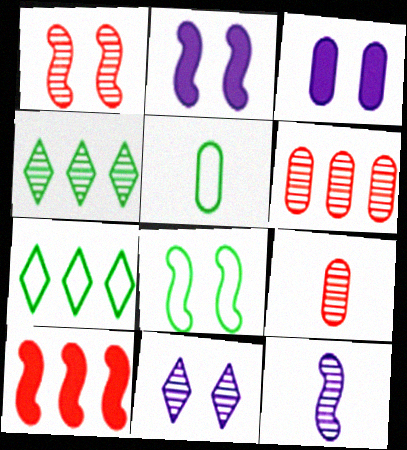[[1, 2, 8], 
[2, 7, 9], 
[3, 5, 6], 
[5, 7, 8], 
[5, 10, 11], 
[8, 10, 12]]